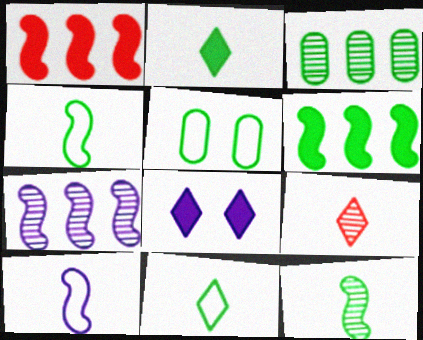[]